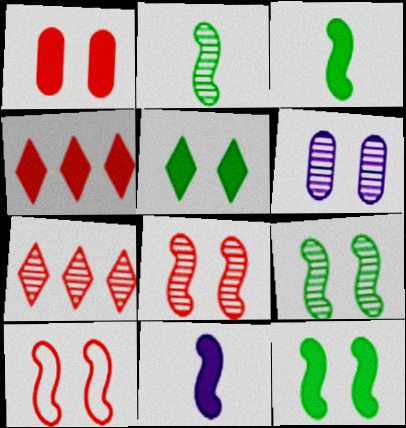[[2, 6, 7], 
[5, 6, 10]]